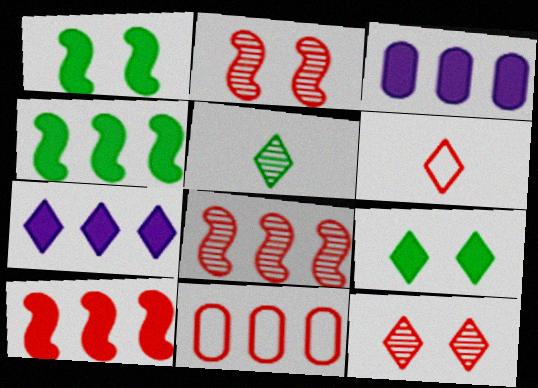[]